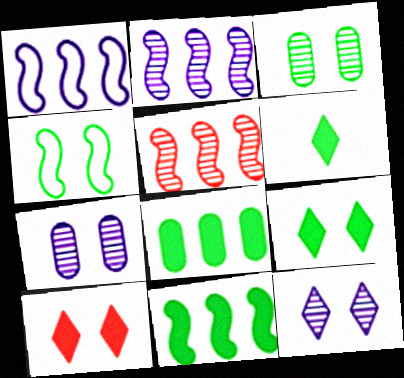[[1, 5, 11], 
[3, 4, 9], 
[4, 7, 10]]